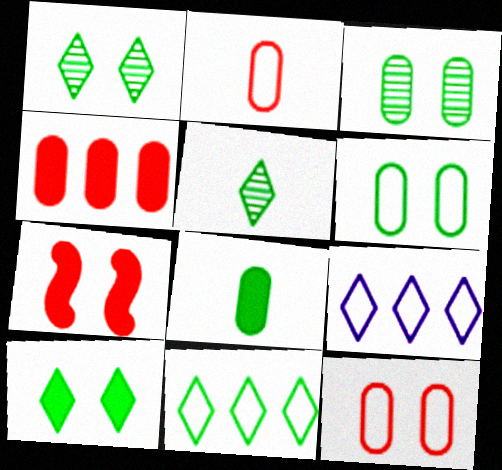[[5, 10, 11]]